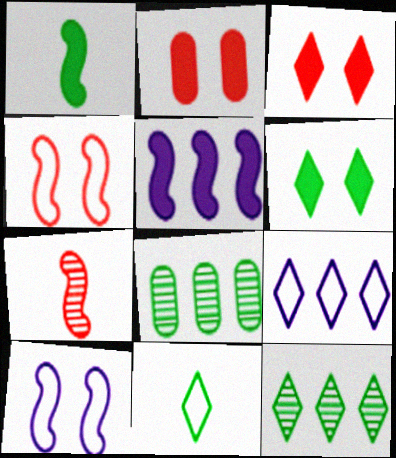[[6, 11, 12]]